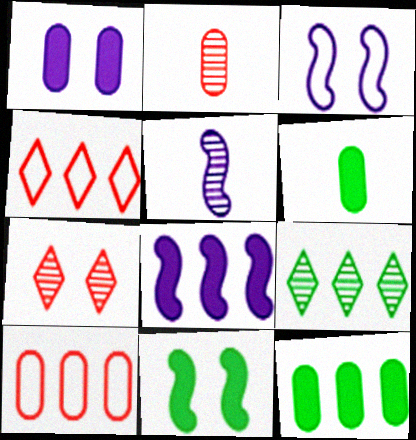[[3, 5, 8], 
[8, 9, 10]]